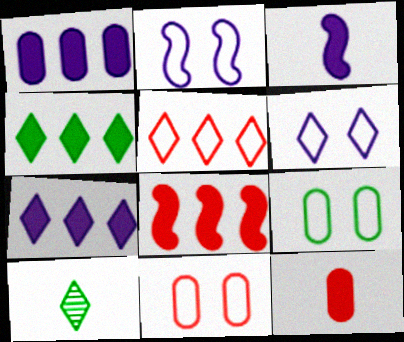[[1, 4, 8]]